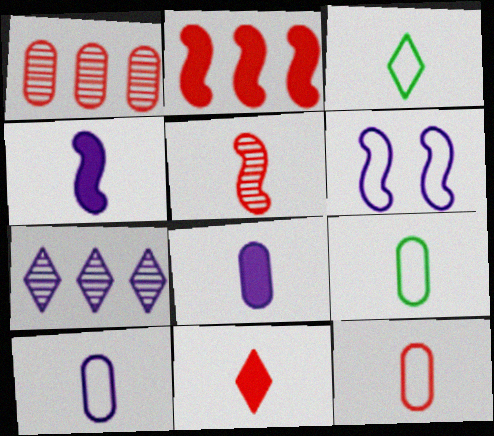[[3, 5, 8], 
[5, 11, 12], 
[6, 7, 8], 
[9, 10, 12]]